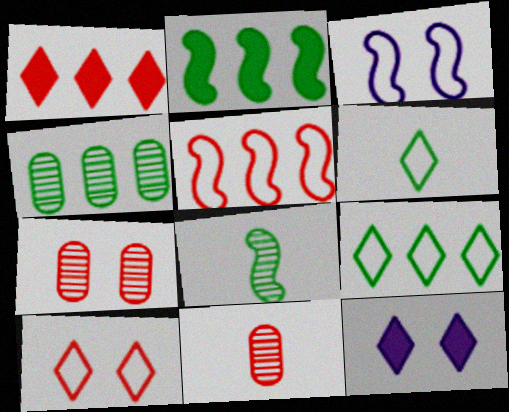[[2, 4, 9]]